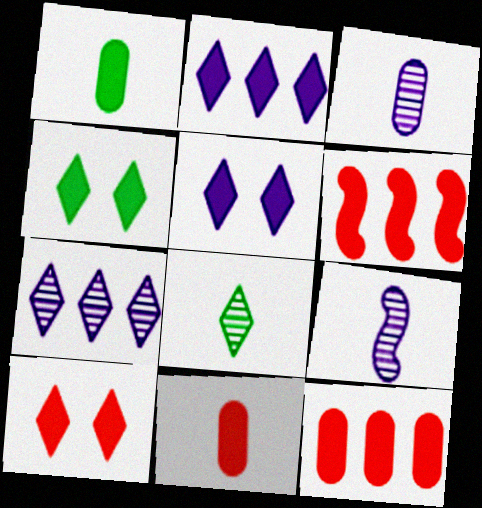[[1, 5, 6], 
[4, 5, 10], 
[6, 10, 11]]